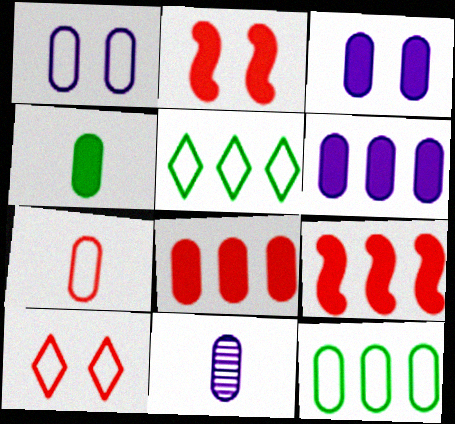[[1, 6, 11], 
[1, 7, 12], 
[2, 5, 11], 
[3, 4, 8], 
[4, 7, 11]]